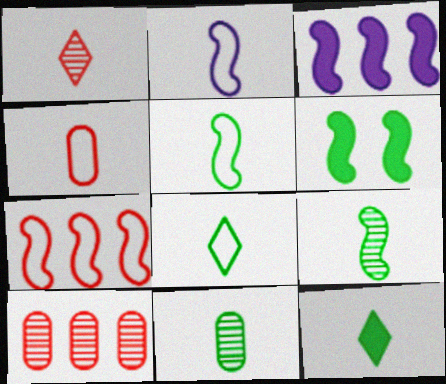[[2, 4, 8], 
[5, 11, 12]]